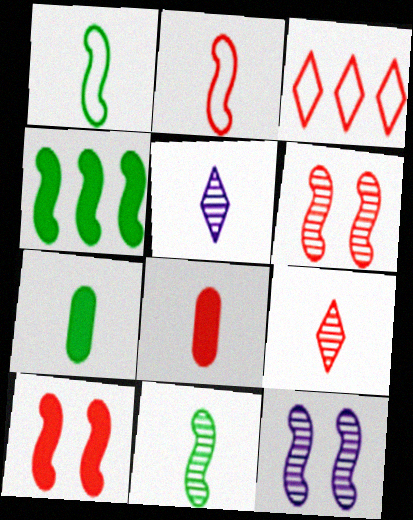[[1, 5, 8], 
[2, 4, 12], 
[2, 5, 7], 
[2, 8, 9], 
[3, 6, 8], 
[3, 7, 12]]